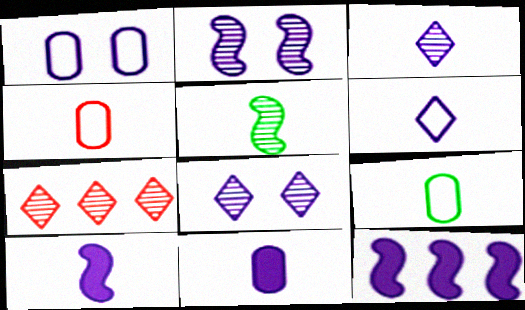[[1, 3, 12]]